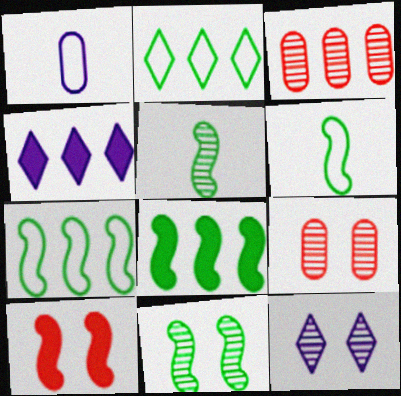[[3, 4, 7], 
[3, 5, 12], 
[4, 6, 9], 
[6, 8, 11], 
[9, 11, 12]]